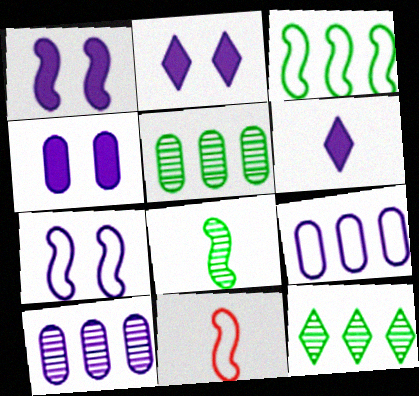[[1, 2, 4], 
[2, 5, 11], 
[3, 7, 11], 
[4, 11, 12], 
[6, 7, 10]]